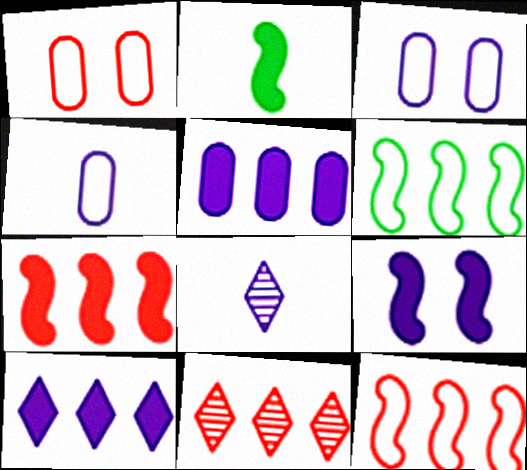[[2, 3, 11], 
[2, 7, 9], 
[5, 6, 11]]